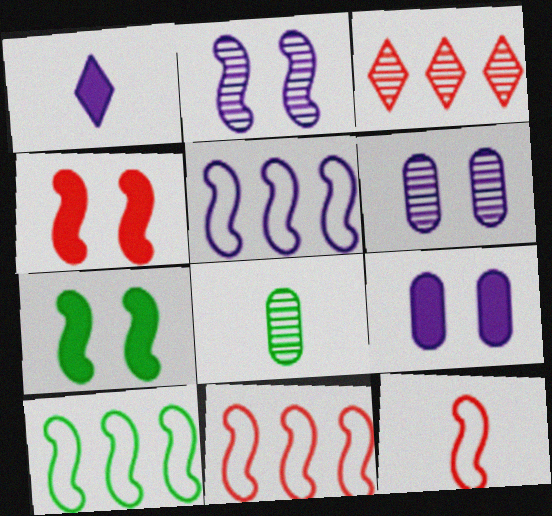[[1, 5, 6], 
[1, 8, 12], 
[2, 3, 8], 
[5, 10, 11]]